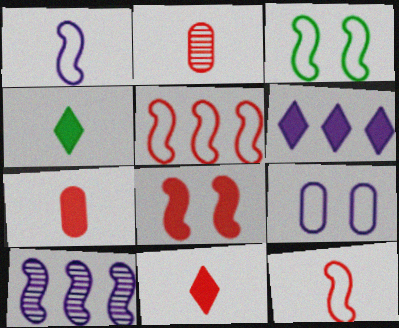[[1, 2, 4], 
[1, 3, 5], 
[2, 3, 6], 
[2, 11, 12]]